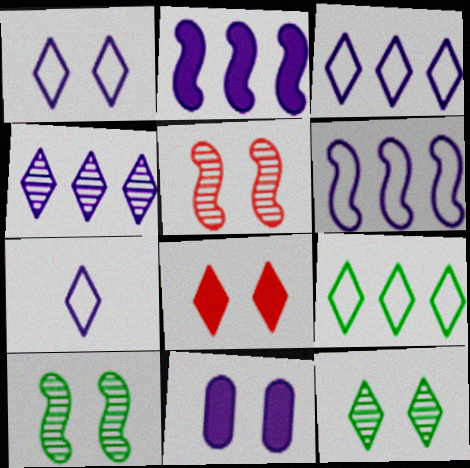[[1, 3, 7], 
[1, 8, 12]]